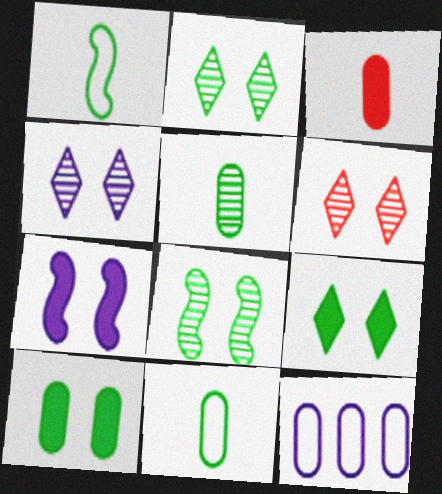[[2, 4, 6]]